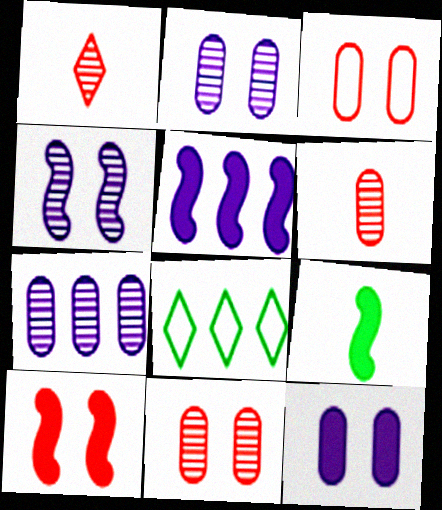[[5, 9, 10]]